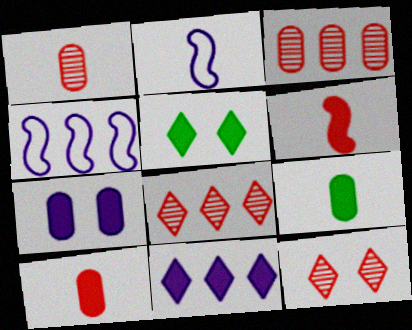[[1, 4, 5], 
[2, 3, 5], 
[4, 9, 12]]